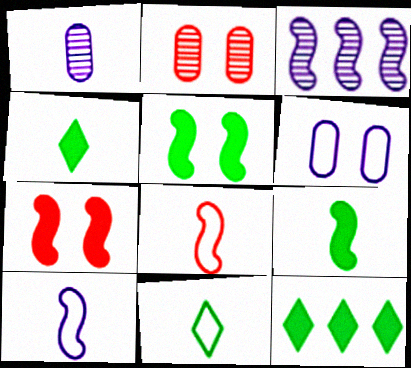[[1, 4, 8], 
[2, 10, 12], 
[3, 5, 8]]